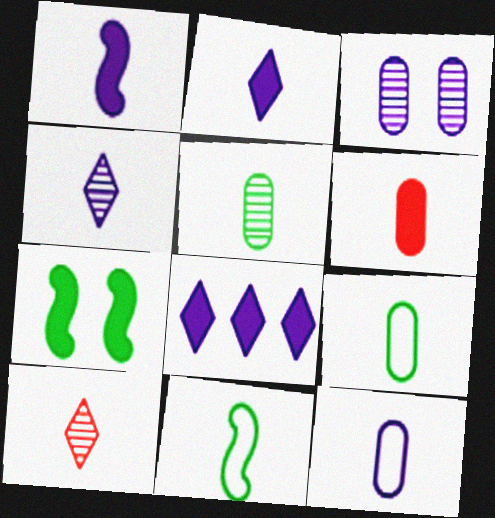[[1, 4, 12], 
[1, 9, 10], 
[4, 6, 11], 
[5, 6, 12], 
[6, 7, 8]]